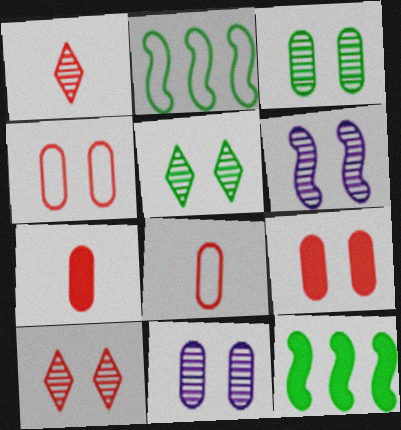[[3, 6, 10]]